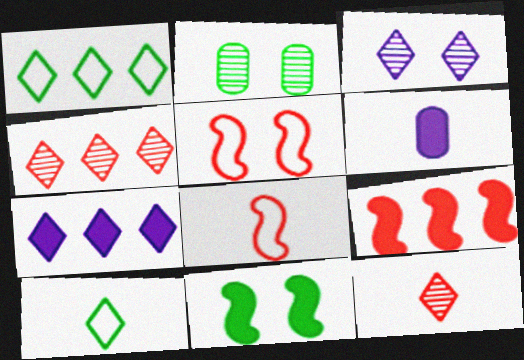[[1, 4, 7], 
[2, 7, 8]]